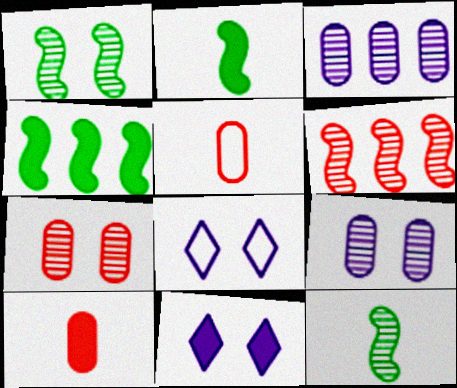[[4, 10, 11]]